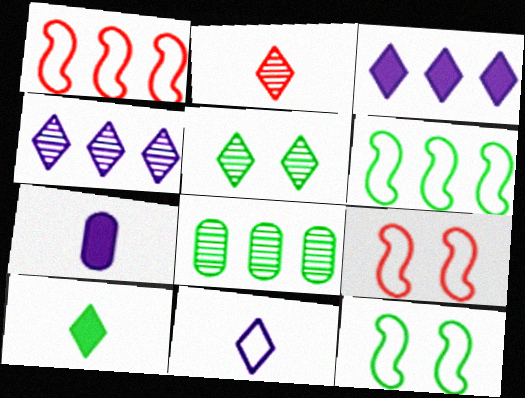[[1, 3, 8], 
[1, 5, 7], 
[2, 4, 5], 
[2, 10, 11], 
[8, 10, 12]]